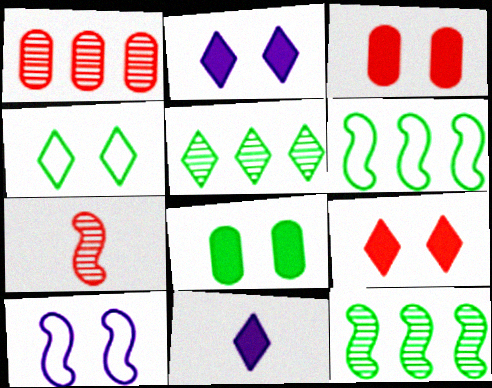[]